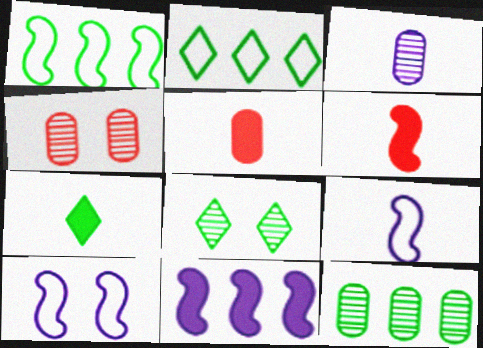[[2, 7, 8], 
[3, 4, 12]]